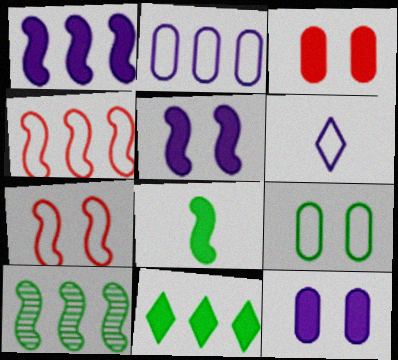[[1, 4, 10], 
[3, 6, 10], 
[4, 6, 9]]